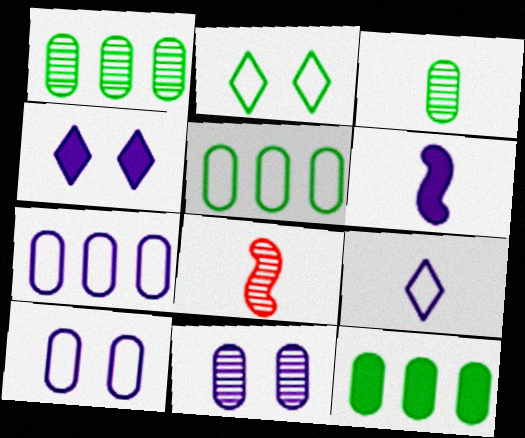[[1, 5, 12], 
[4, 5, 8]]